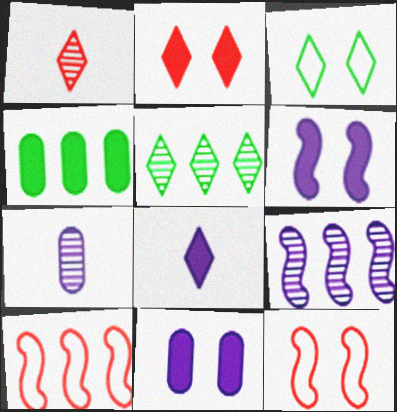[]